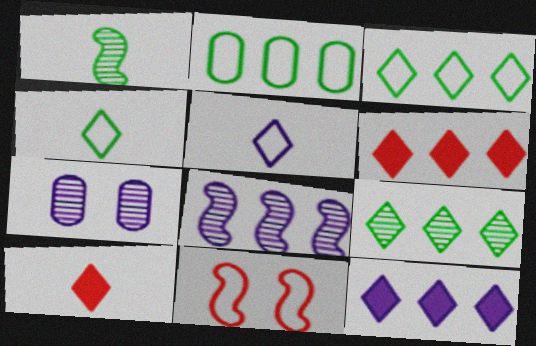[[2, 5, 11], 
[2, 6, 8]]